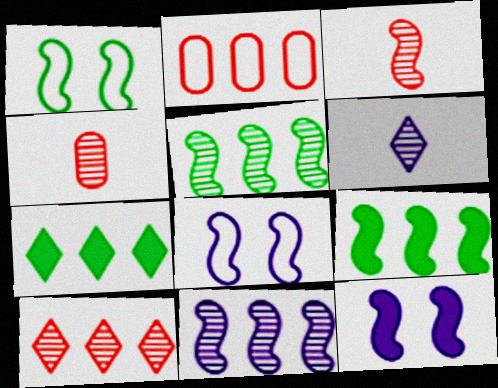[[2, 7, 11], 
[3, 8, 9], 
[4, 7, 8]]